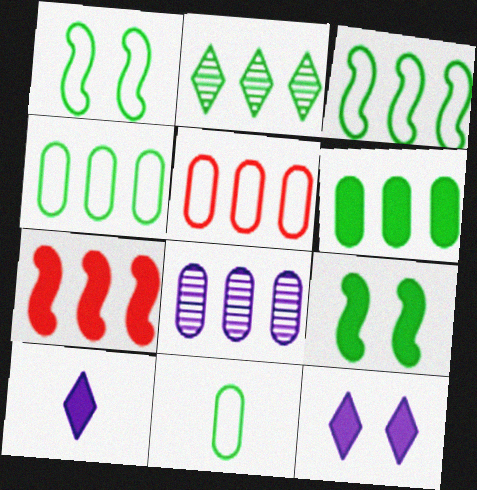[[2, 3, 6], 
[2, 9, 11], 
[5, 6, 8]]